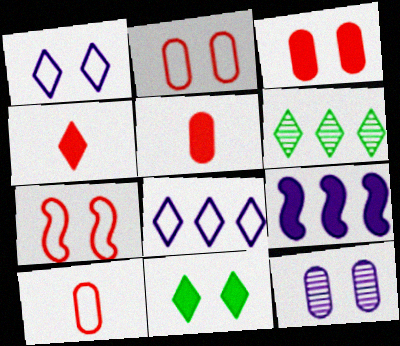[[1, 4, 6], 
[5, 9, 11], 
[7, 11, 12]]